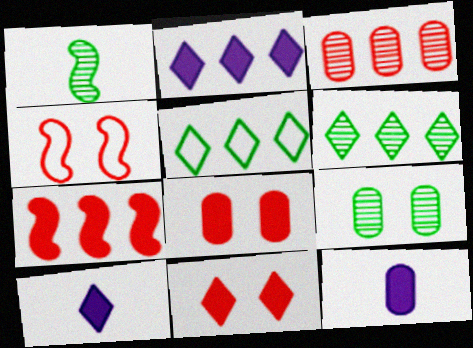[[1, 6, 9], 
[4, 6, 12]]